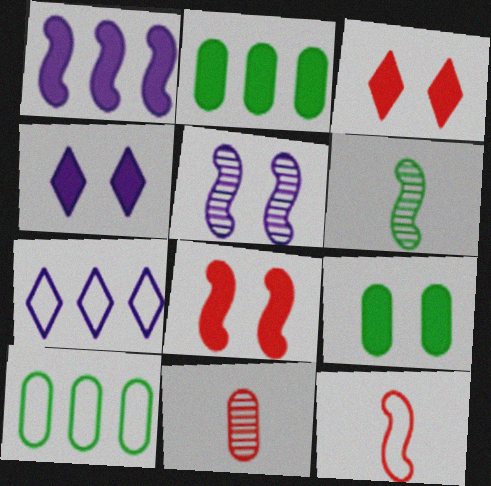[[4, 8, 9]]